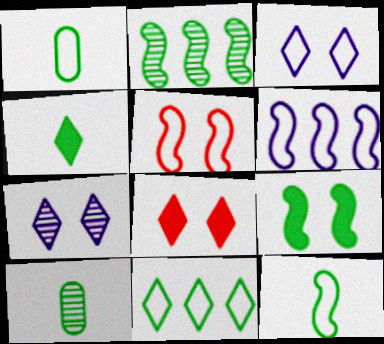[[2, 9, 12], 
[4, 10, 12], 
[5, 6, 12], 
[6, 8, 10], 
[9, 10, 11]]